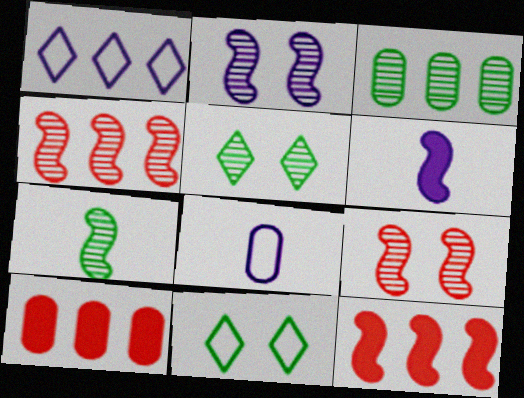[[1, 3, 12], 
[2, 4, 7], 
[3, 5, 7], 
[5, 8, 12]]